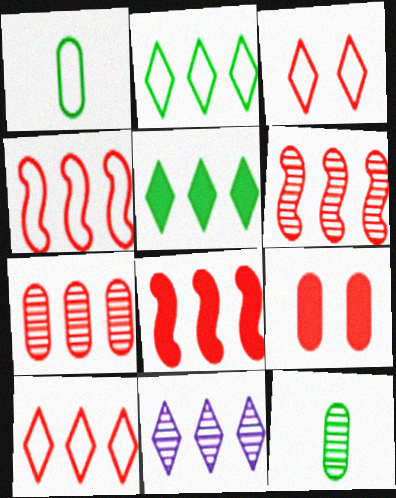[[4, 6, 8], 
[5, 10, 11], 
[7, 8, 10]]